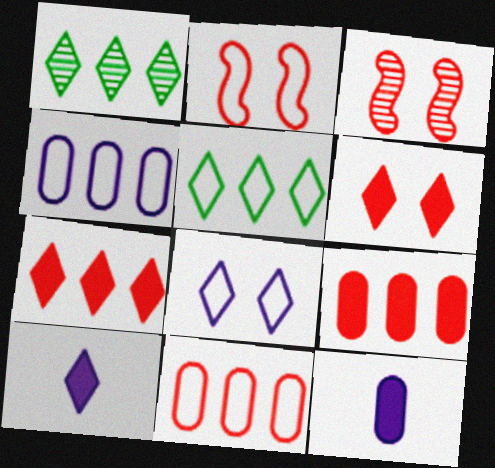[[1, 2, 12], 
[3, 5, 12]]